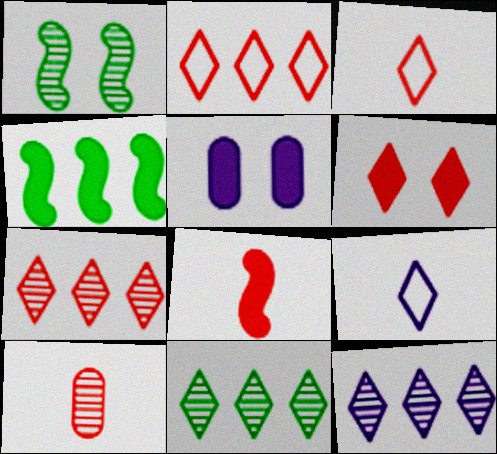[[1, 10, 12], 
[3, 6, 7], 
[3, 8, 10], 
[6, 9, 11], 
[7, 11, 12]]